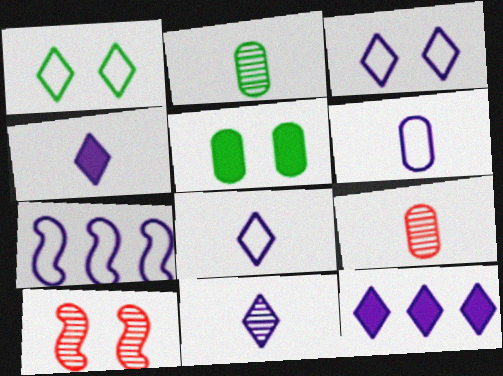[[3, 5, 10], 
[3, 6, 7], 
[3, 11, 12], 
[4, 8, 11]]